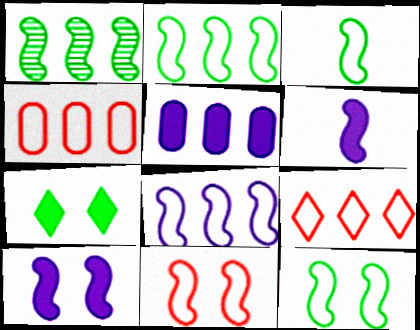[[1, 5, 9], 
[1, 6, 11], 
[2, 3, 12], 
[3, 8, 11]]